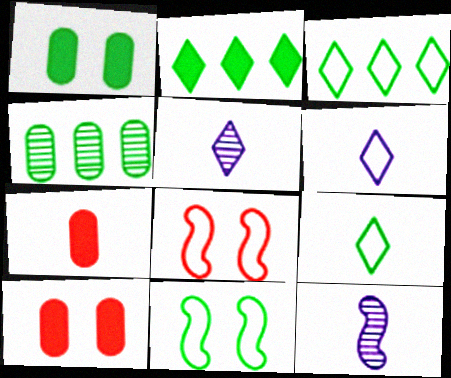[[3, 10, 12], 
[7, 9, 12]]